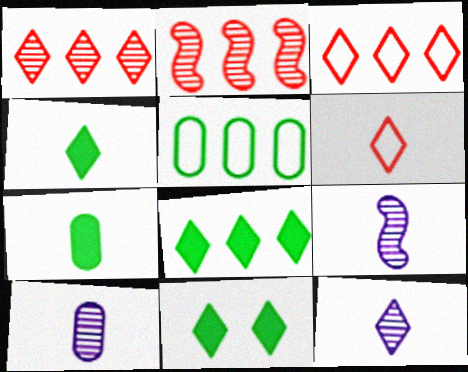[[3, 11, 12], 
[4, 6, 12], 
[4, 8, 11], 
[6, 7, 9], 
[9, 10, 12]]